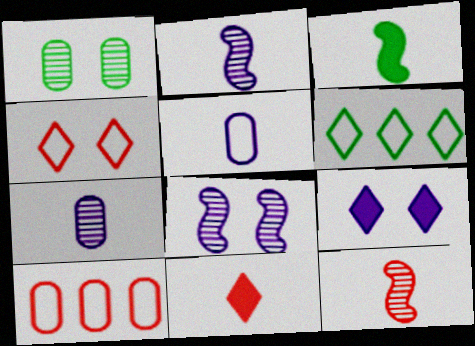[[1, 3, 6]]